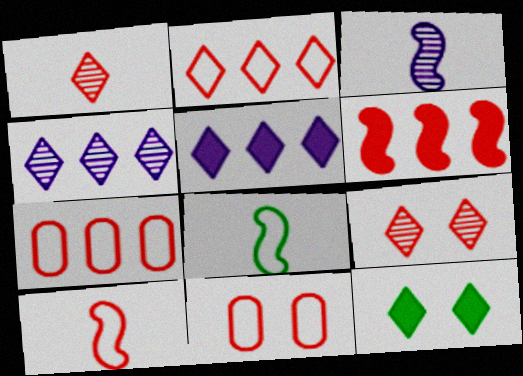[[1, 6, 11], 
[2, 10, 11], 
[3, 7, 12]]